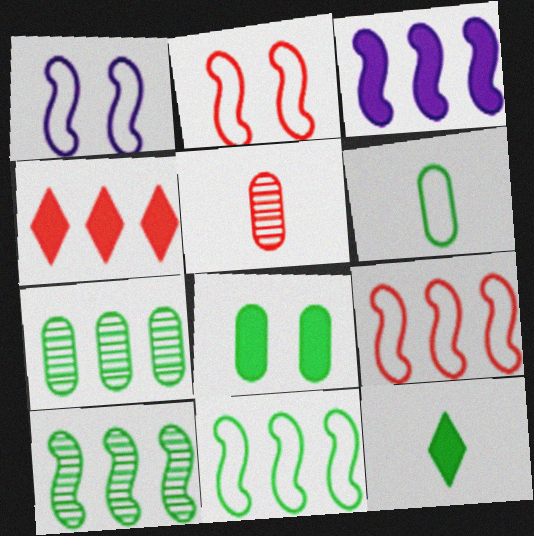[[2, 4, 5], 
[3, 9, 10], 
[6, 7, 8]]